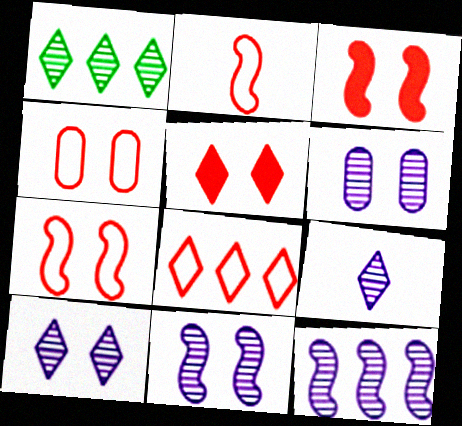[[2, 4, 8], 
[6, 9, 12], 
[6, 10, 11]]